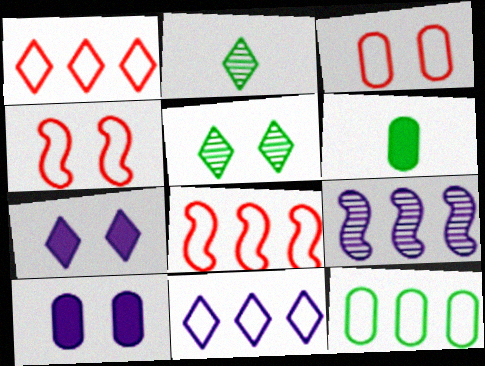[[1, 2, 7], 
[2, 8, 10], 
[4, 5, 10], 
[8, 11, 12]]